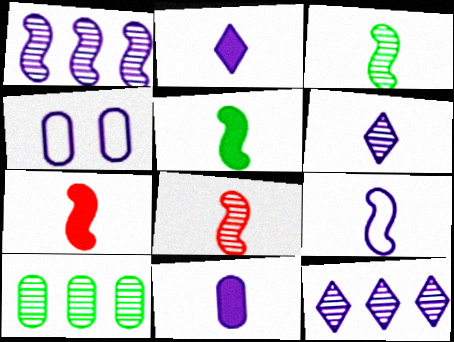[[1, 2, 4], 
[3, 7, 9], 
[5, 8, 9], 
[6, 9, 11]]